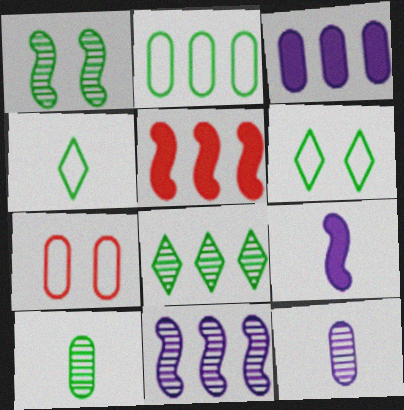[[1, 8, 10], 
[3, 7, 10], 
[5, 6, 12], 
[7, 8, 9]]